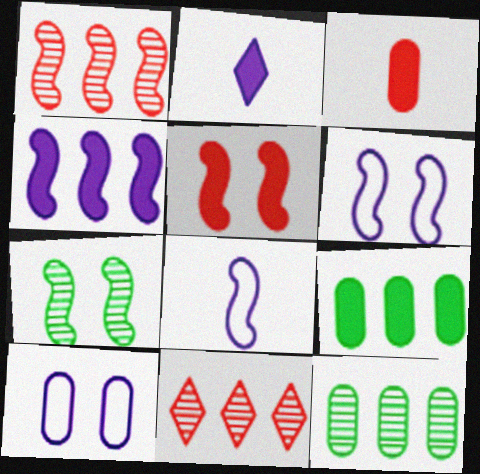[[2, 5, 9], 
[3, 10, 12], 
[5, 6, 7]]